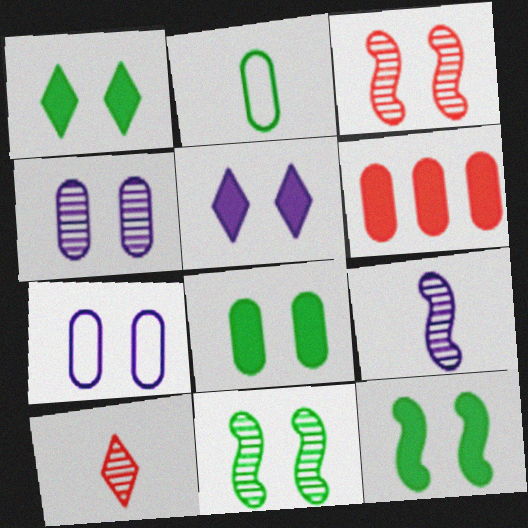[[1, 3, 7], 
[1, 8, 12], 
[2, 4, 6]]